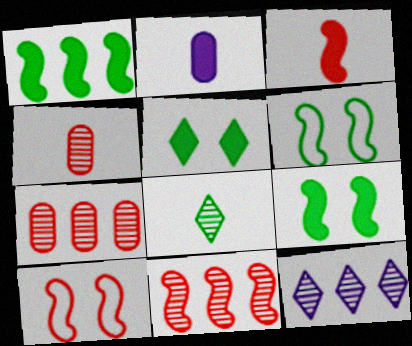[[3, 10, 11]]